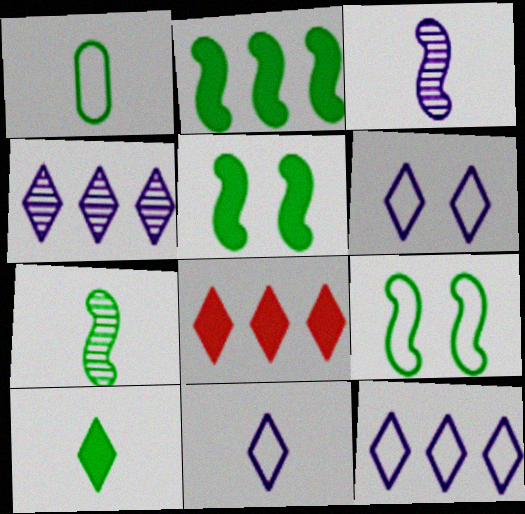[[1, 7, 10], 
[2, 7, 9], 
[6, 11, 12]]